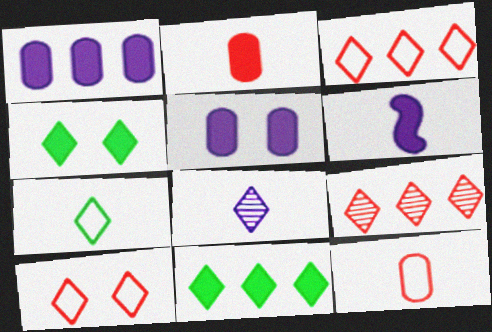[[3, 4, 8], 
[8, 10, 11]]